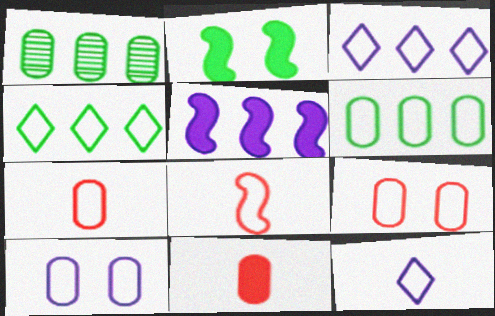[[1, 10, 11], 
[4, 8, 10], 
[6, 7, 10]]